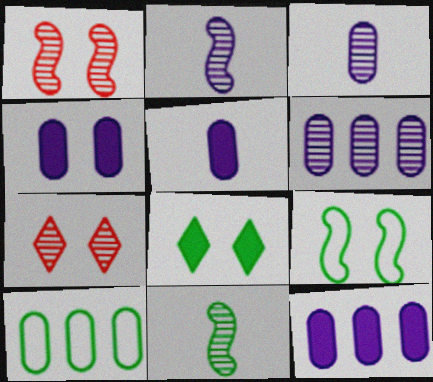[[4, 5, 12], 
[4, 7, 9], 
[6, 7, 11], 
[8, 10, 11]]